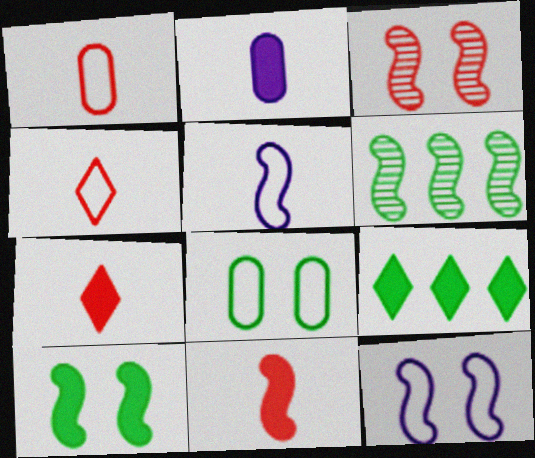[[3, 10, 12], 
[6, 11, 12]]